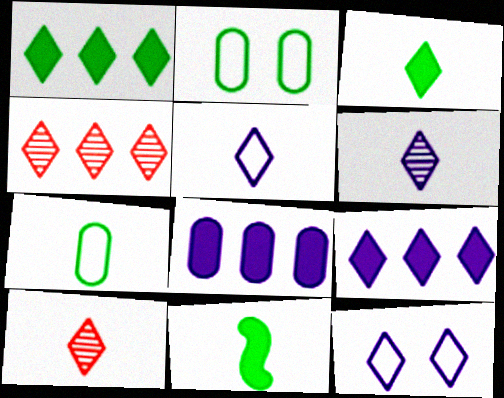[[1, 10, 12], 
[3, 4, 12], 
[3, 5, 10], 
[6, 9, 12]]